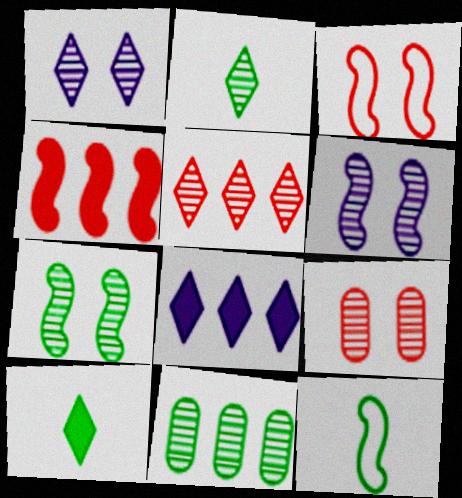[[1, 2, 5], 
[1, 7, 9], 
[2, 7, 11], 
[4, 6, 12], 
[8, 9, 12]]